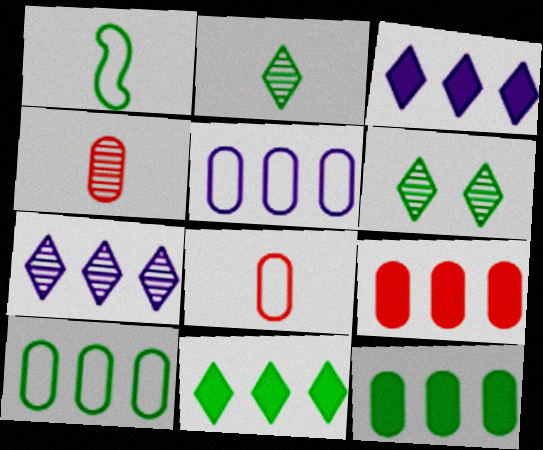[[1, 6, 12]]